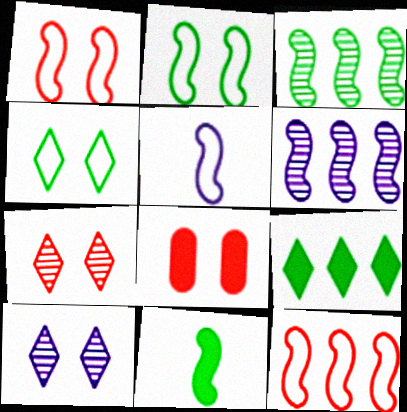[[1, 6, 11], 
[1, 7, 8], 
[2, 3, 11], 
[2, 5, 12], 
[2, 8, 10]]